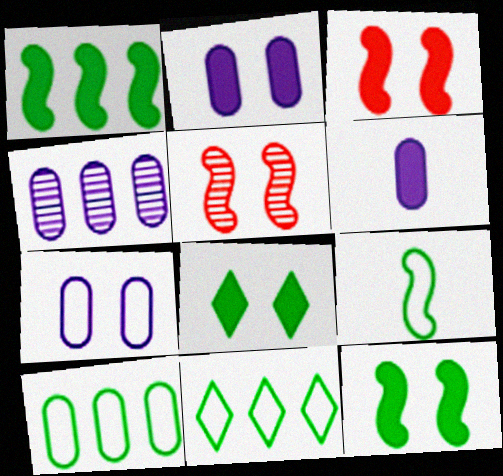[[2, 3, 8], 
[4, 6, 7], 
[5, 6, 11], 
[5, 7, 8]]